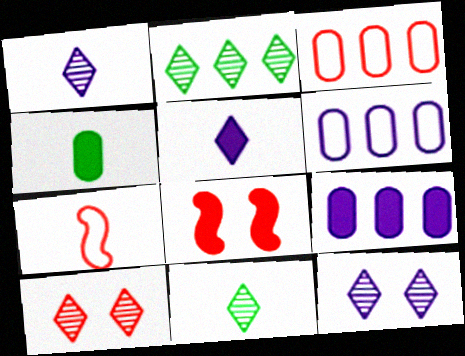[[1, 2, 10], 
[1, 4, 7], 
[6, 8, 11]]